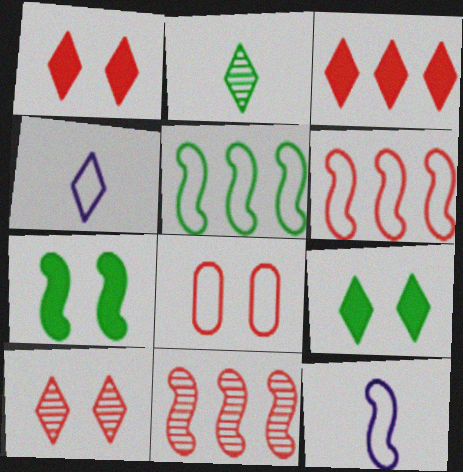[[4, 5, 8], 
[7, 11, 12]]